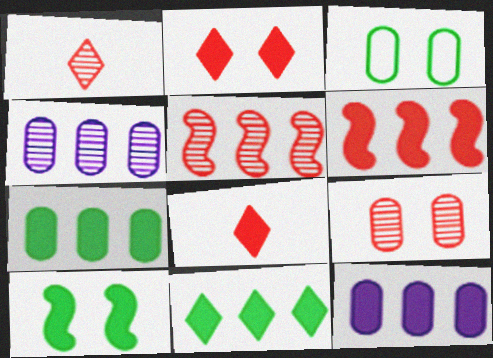[[1, 5, 9], 
[6, 11, 12], 
[8, 10, 12]]